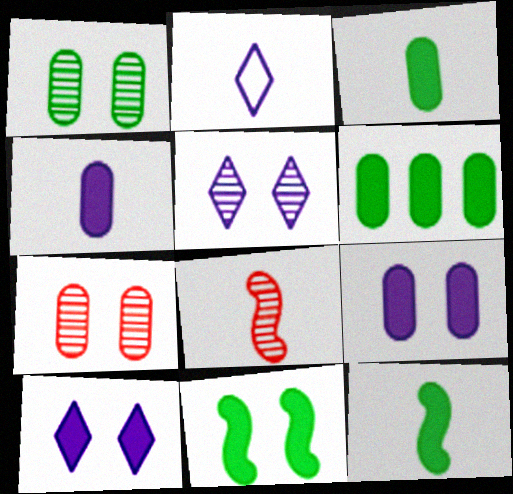[[2, 3, 8]]